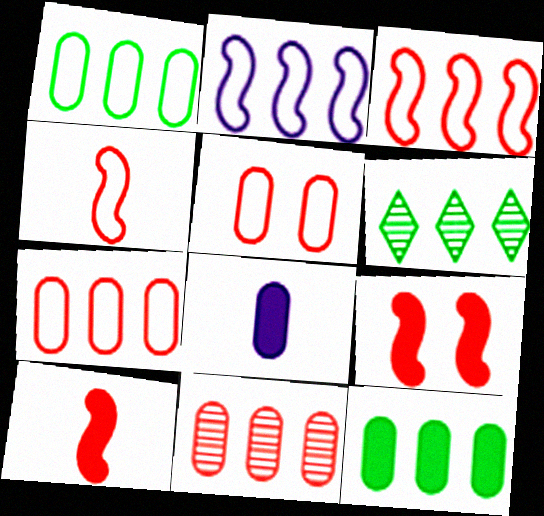[]